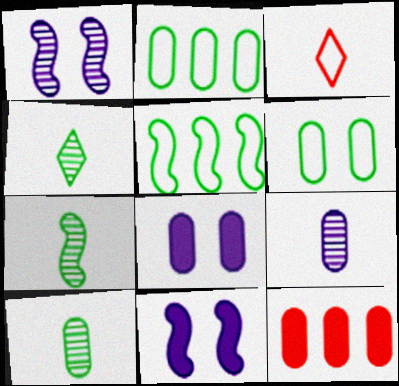[[4, 7, 10], 
[6, 9, 12]]